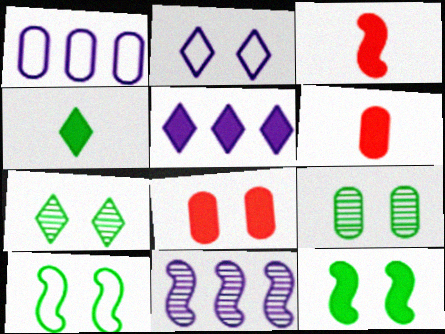[[1, 3, 7], 
[1, 5, 11], 
[1, 6, 9], 
[3, 10, 11], 
[5, 6, 12]]